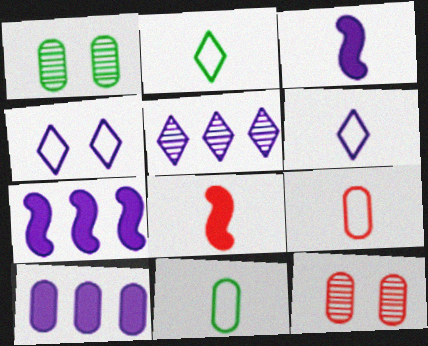[[1, 9, 10], 
[2, 7, 12], 
[10, 11, 12]]